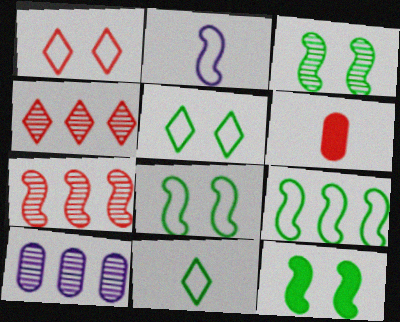[[1, 6, 7], 
[2, 7, 12], 
[3, 8, 12]]